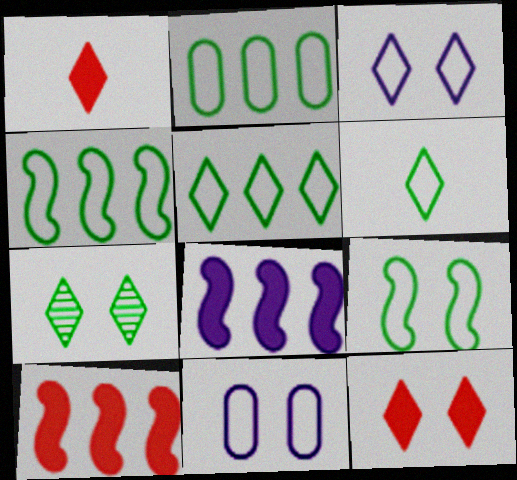[[2, 4, 5], 
[2, 6, 9], 
[3, 7, 12]]